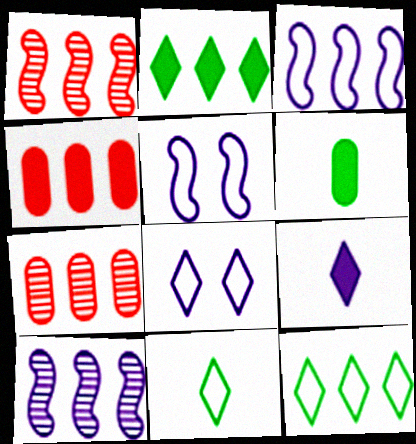[[1, 6, 8], 
[2, 3, 7], 
[4, 10, 12]]